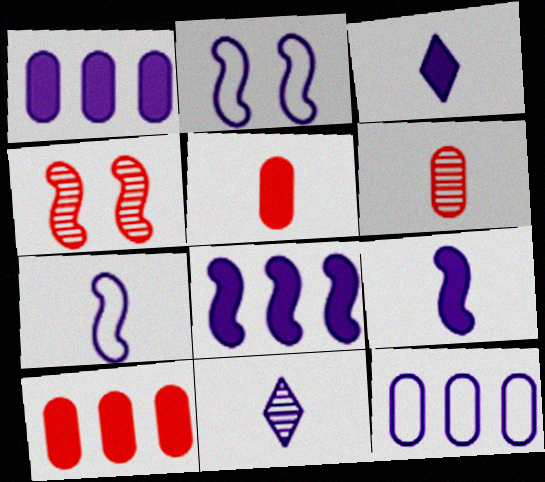[[1, 2, 11]]